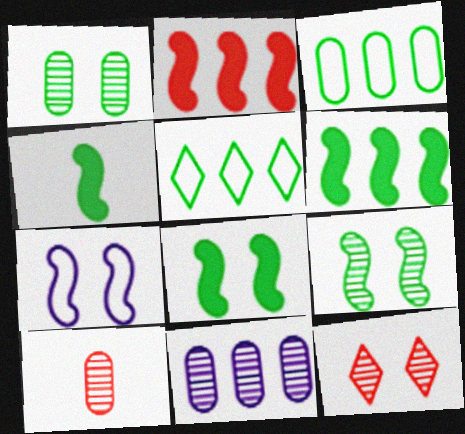[[1, 4, 5], 
[1, 10, 11], 
[2, 5, 11], 
[4, 6, 8]]